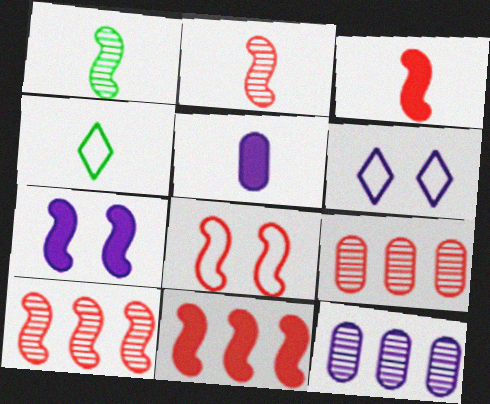[[2, 4, 5], 
[2, 8, 11], 
[3, 8, 10], 
[4, 7, 9]]